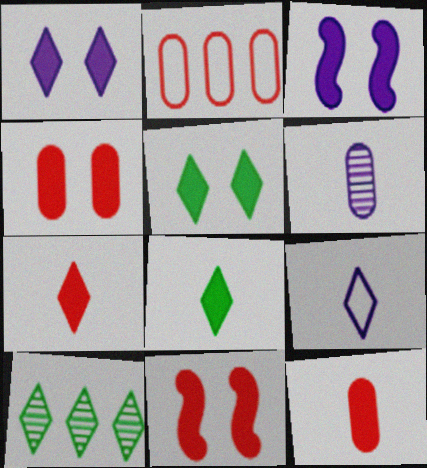[[3, 4, 5]]